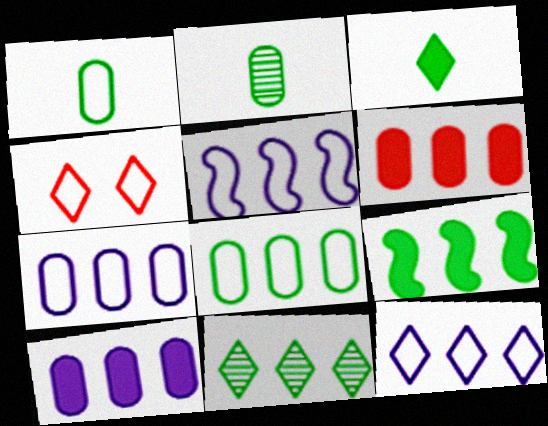[[1, 4, 5], 
[5, 6, 11], 
[5, 7, 12], 
[8, 9, 11]]